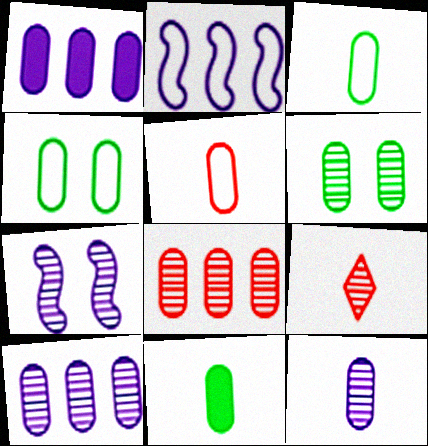[[1, 5, 6], 
[5, 11, 12], 
[6, 8, 12]]